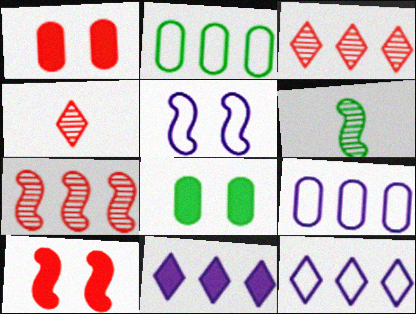[[1, 6, 12], 
[2, 7, 11]]